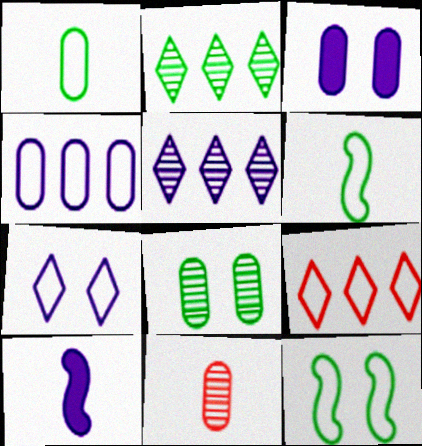[[8, 9, 10]]